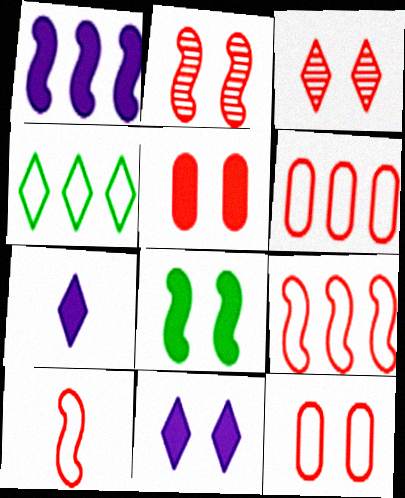[[3, 4, 7], 
[5, 8, 11]]